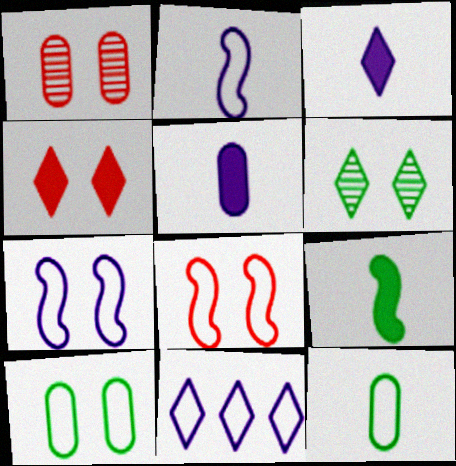[[1, 4, 8], 
[1, 9, 11], 
[8, 11, 12]]